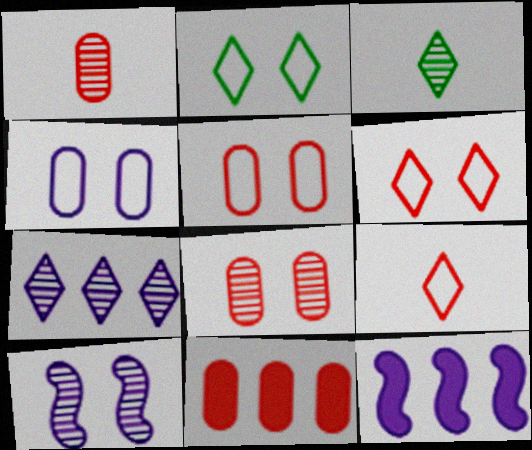[[1, 2, 12], 
[1, 5, 11], 
[3, 5, 12]]